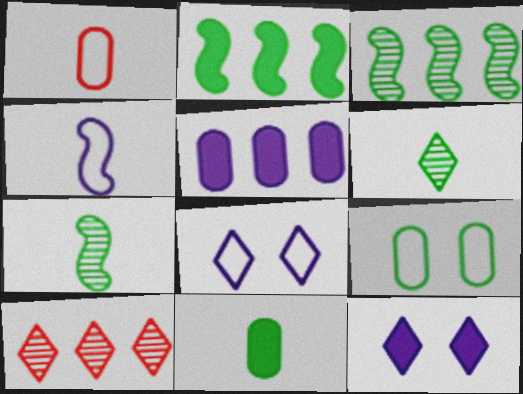[[1, 3, 12], 
[2, 6, 9]]